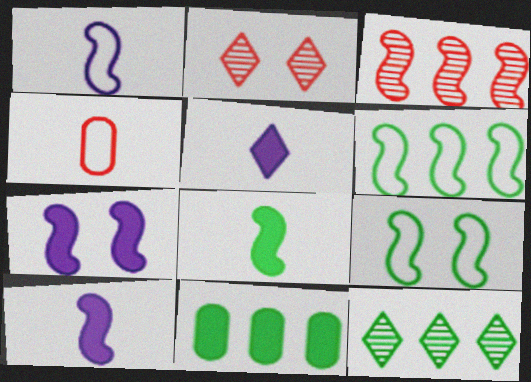[[1, 2, 11], 
[3, 9, 10], 
[4, 7, 12], 
[6, 11, 12]]